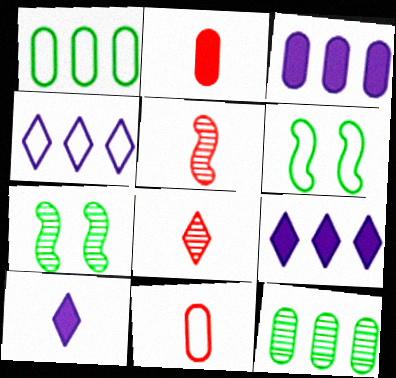[[2, 4, 7], 
[3, 6, 8], 
[4, 6, 11], 
[7, 9, 11]]